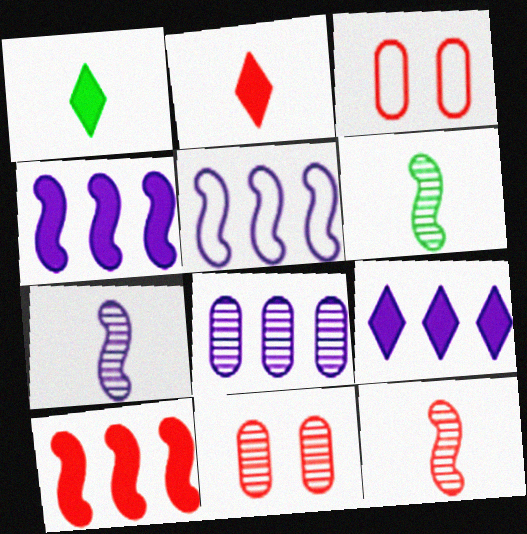[[1, 5, 11], 
[3, 6, 9], 
[5, 8, 9], 
[6, 7, 12]]